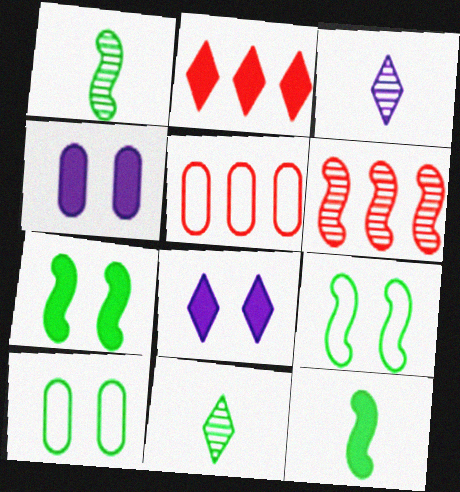[[1, 5, 8], 
[2, 4, 12], 
[2, 5, 6], 
[3, 5, 7]]